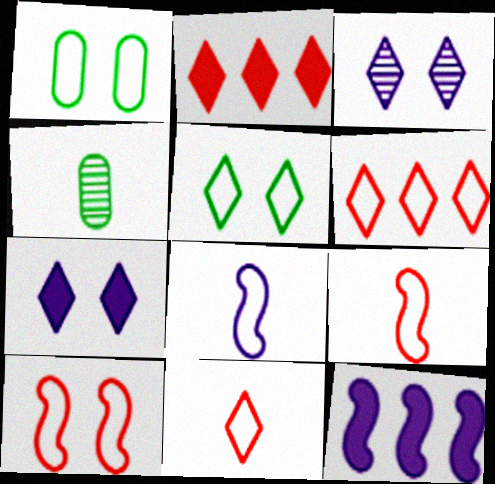[[1, 6, 8]]